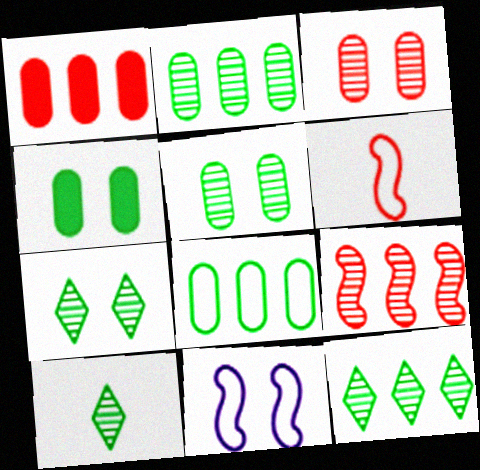[[1, 10, 11], 
[7, 10, 12]]